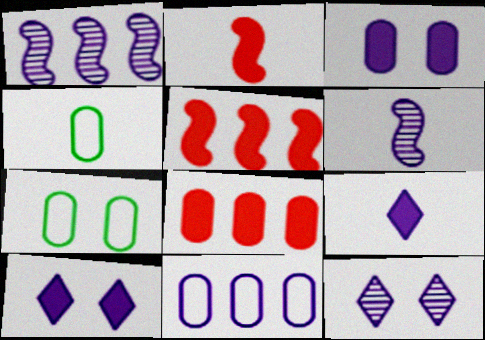[[4, 5, 12], 
[6, 10, 11]]